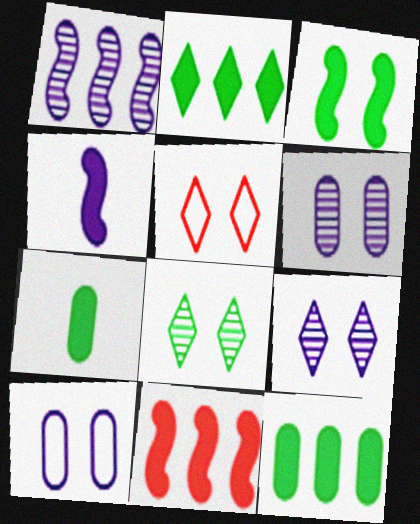[[1, 5, 7], 
[2, 3, 7], 
[3, 4, 11], 
[3, 5, 6]]